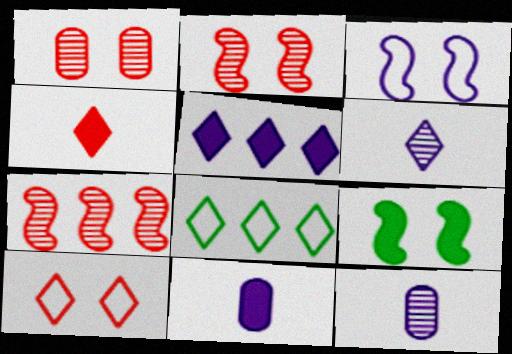[[2, 3, 9], 
[2, 8, 11], 
[3, 5, 12]]